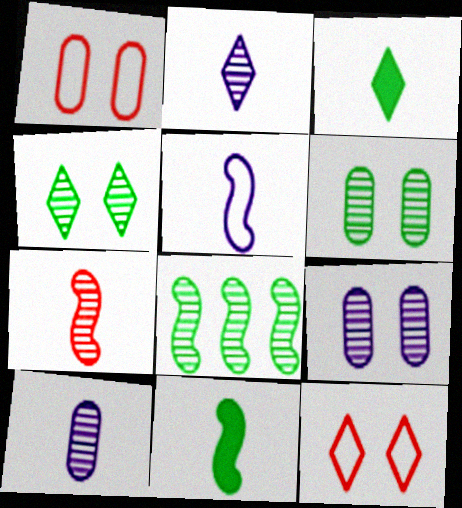[[5, 7, 11]]